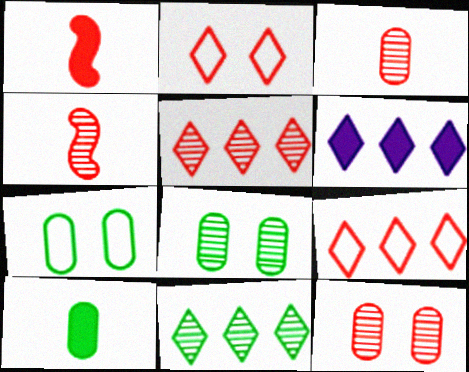[[1, 9, 12], 
[4, 5, 12], 
[4, 6, 7], 
[6, 9, 11]]